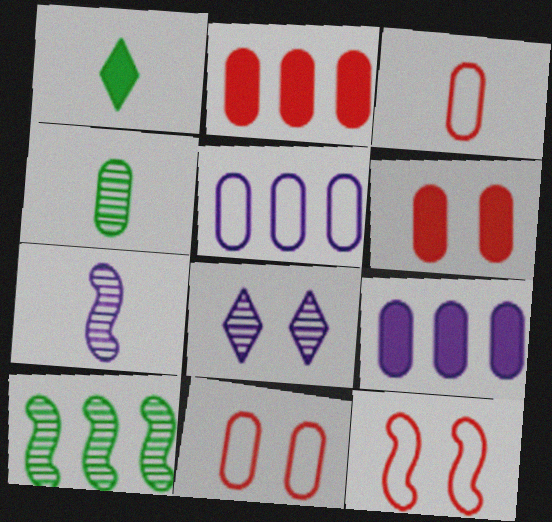[[1, 3, 7], 
[4, 5, 6], 
[4, 9, 11]]